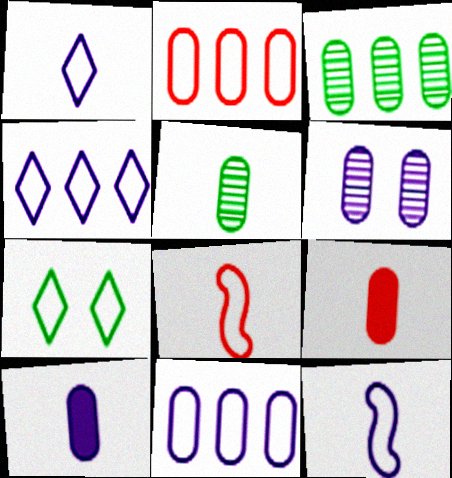[[2, 7, 12], 
[6, 10, 11], 
[7, 8, 11]]